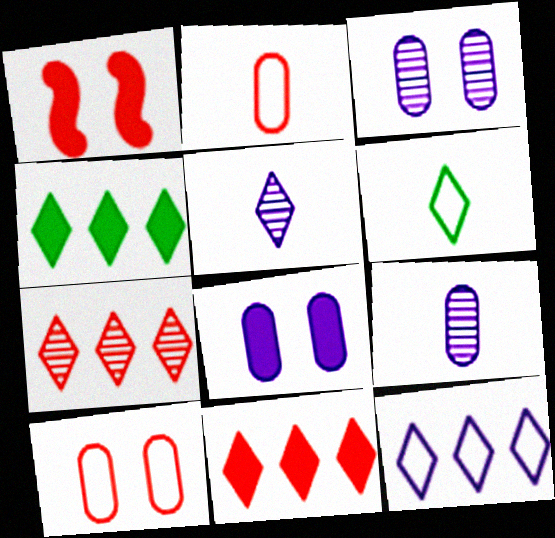[[1, 2, 7], 
[4, 7, 12]]